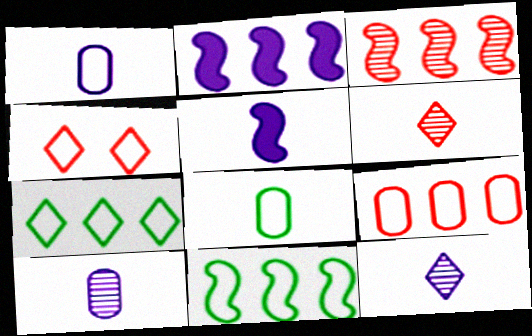[[1, 4, 11], 
[1, 5, 12], 
[2, 3, 11], 
[5, 6, 8]]